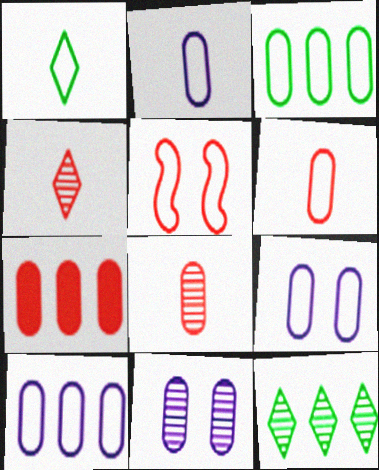[[1, 5, 10], 
[2, 9, 10], 
[3, 6, 9], 
[4, 5, 7]]